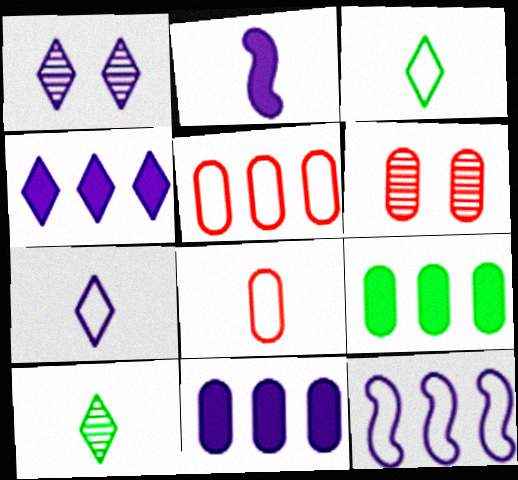[[1, 4, 7], 
[2, 8, 10]]